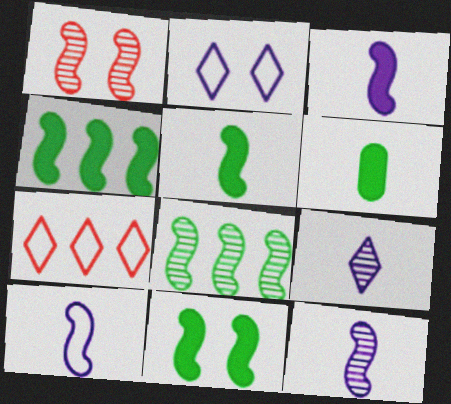[[1, 4, 10], 
[1, 8, 12], 
[3, 10, 12], 
[4, 5, 11]]